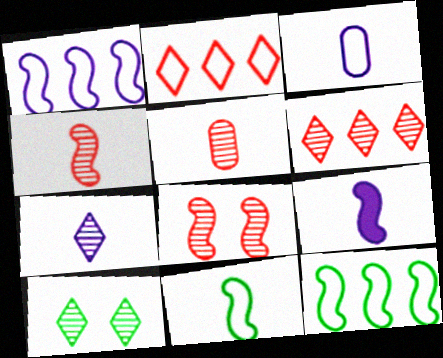[[3, 7, 9], 
[4, 9, 11], 
[5, 6, 8], 
[6, 7, 10], 
[8, 9, 12]]